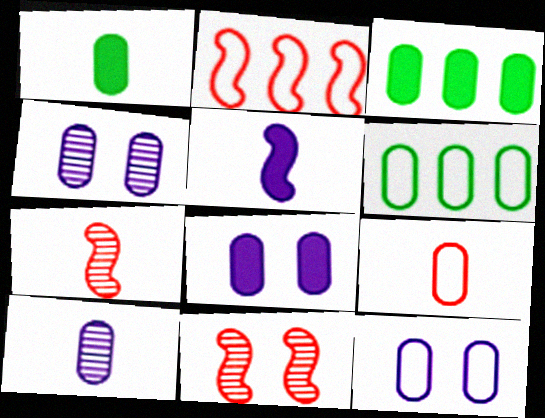[[1, 9, 10], 
[3, 4, 9], 
[4, 8, 12], 
[6, 9, 12]]